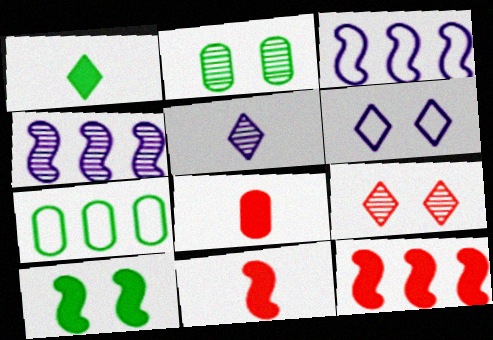[]